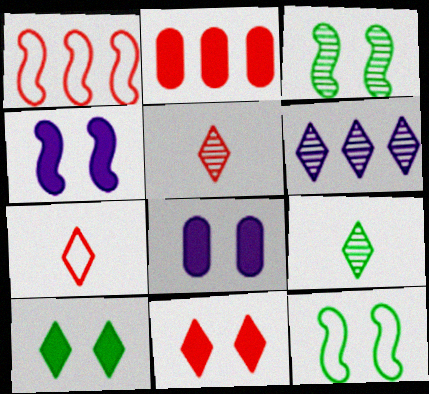[[1, 8, 9], 
[6, 7, 10]]